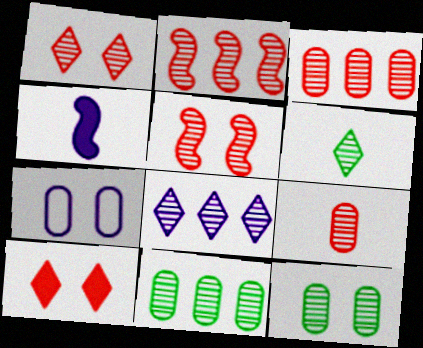[[1, 2, 9], 
[1, 6, 8], 
[2, 8, 11], 
[4, 7, 8]]